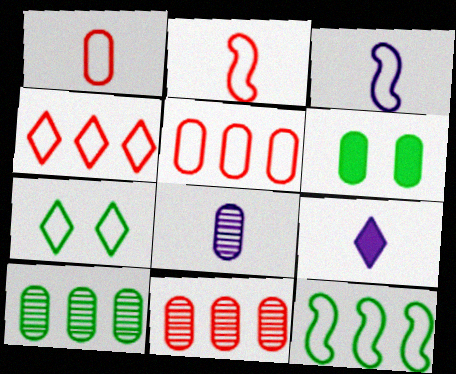[[3, 5, 7], 
[3, 8, 9], 
[5, 6, 8]]